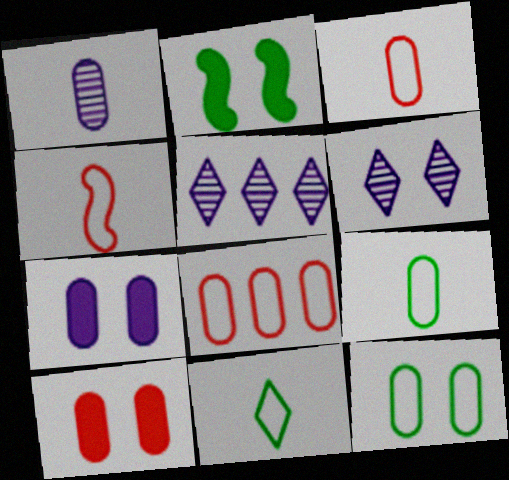[[2, 3, 5]]